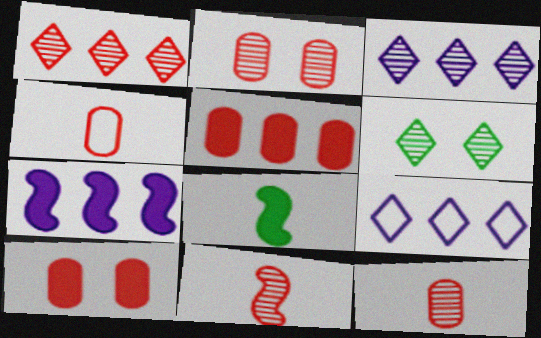[[1, 2, 11], 
[2, 4, 5], 
[2, 8, 9], 
[4, 6, 7]]